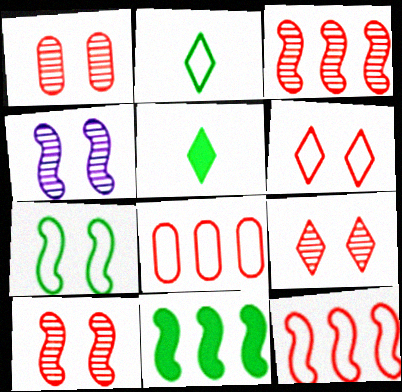[[1, 9, 10], 
[4, 5, 8]]